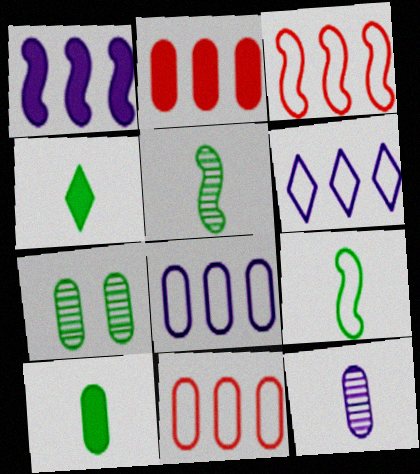[]